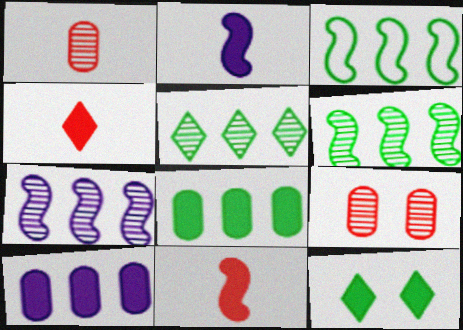[[3, 5, 8], 
[10, 11, 12]]